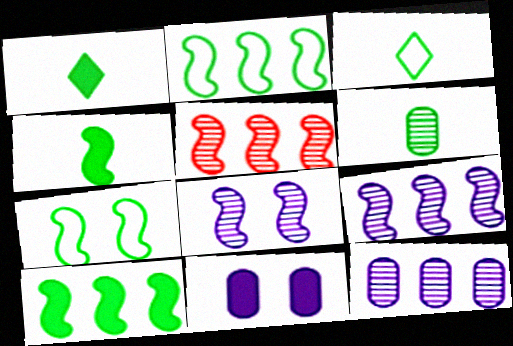[[3, 4, 6], 
[3, 5, 11]]